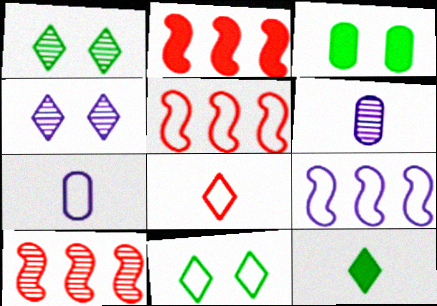[[1, 2, 7], 
[1, 6, 10], 
[2, 5, 10], 
[2, 6, 11], 
[5, 7, 11]]